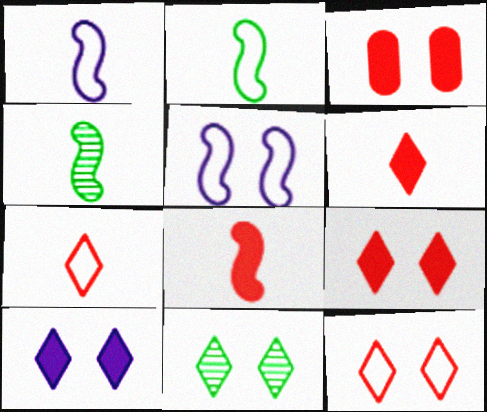[[1, 4, 8], 
[3, 5, 11], 
[10, 11, 12]]